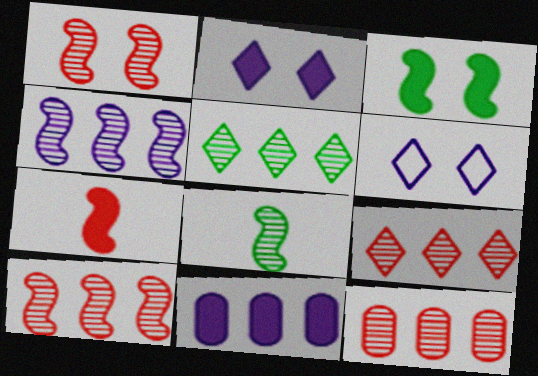[[1, 4, 8], 
[4, 5, 12], 
[9, 10, 12]]